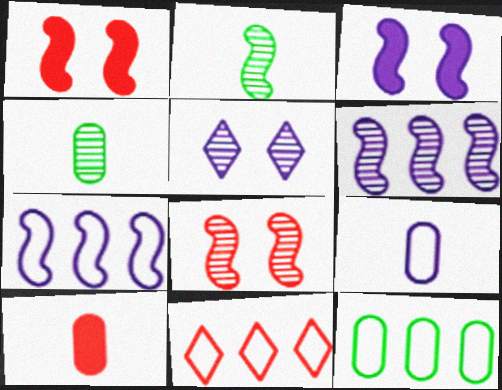[[1, 2, 7], 
[2, 6, 8], 
[3, 4, 11], 
[4, 9, 10], 
[7, 11, 12], 
[8, 10, 11]]